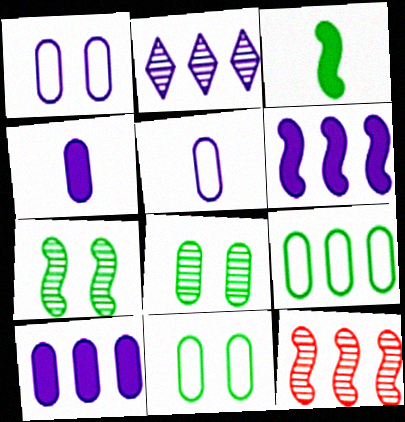[]